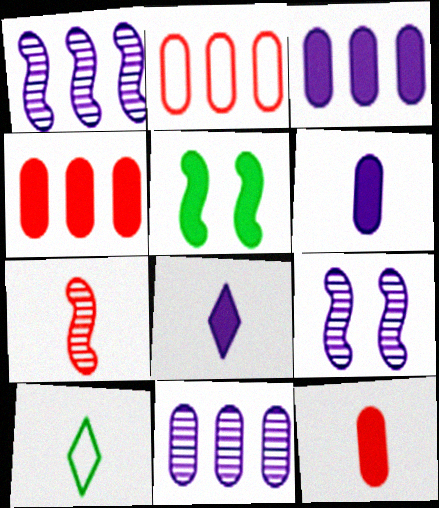[[4, 5, 8], 
[4, 9, 10], 
[6, 7, 10]]